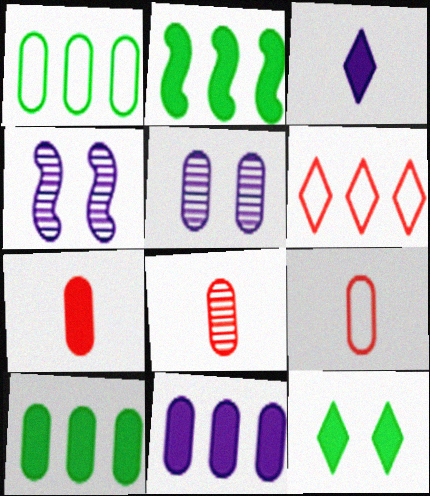[[1, 5, 7], 
[5, 9, 10], 
[7, 8, 9]]